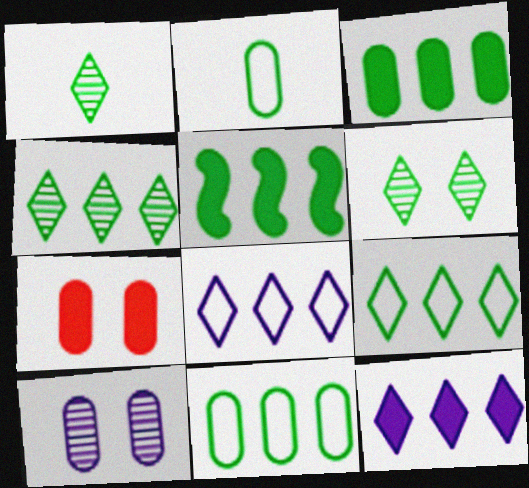[[1, 4, 6], 
[2, 5, 6], 
[4, 5, 11]]